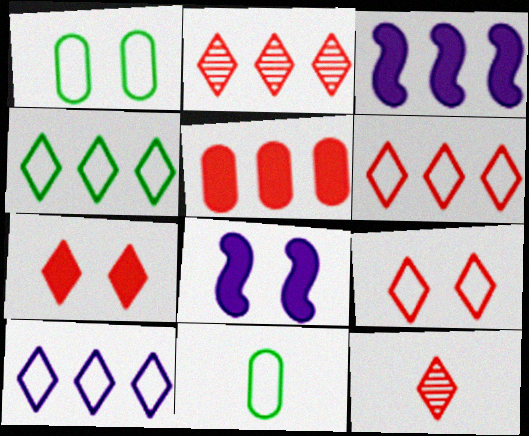[[1, 3, 12], 
[2, 8, 11], 
[4, 6, 10], 
[6, 7, 12]]